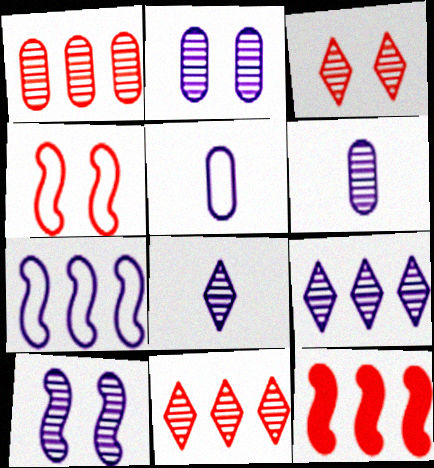[[6, 9, 10]]